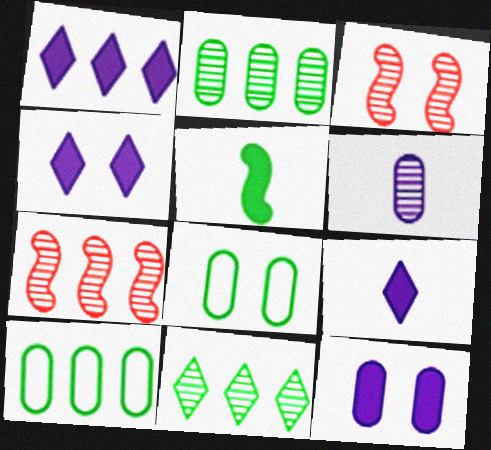[[1, 4, 9], 
[1, 7, 10], 
[3, 4, 8], 
[3, 6, 11], 
[3, 9, 10], 
[5, 8, 11], 
[7, 8, 9]]